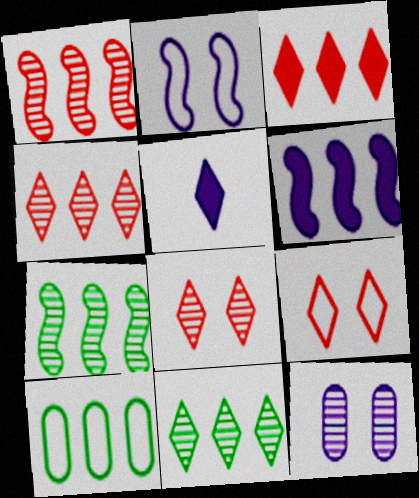[[4, 6, 10], 
[5, 9, 11]]